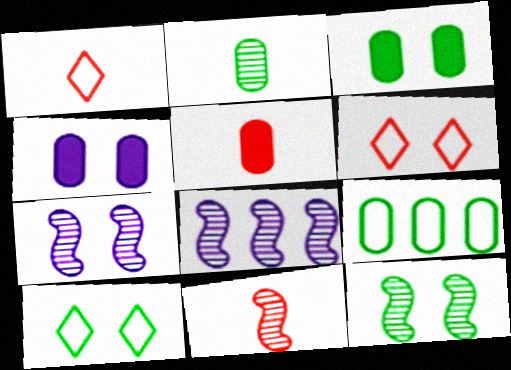[[1, 3, 8], 
[1, 5, 11], 
[2, 3, 9], 
[3, 6, 7], 
[3, 10, 12], 
[4, 6, 12], 
[5, 8, 10], 
[8, 11, 12]]